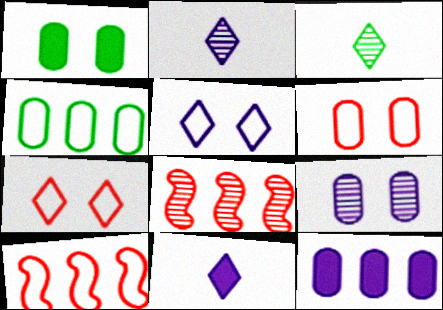[[1, 2, 10], 
[1, 6, 9], 
[3, 8, 9]]